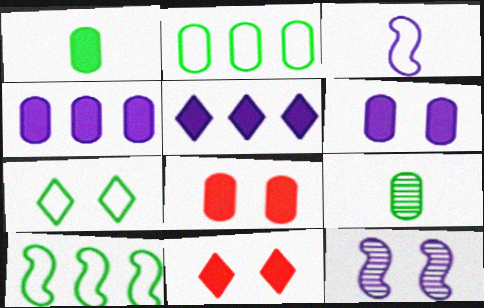[[1, 4, 8], 
[7, 8, 12]]